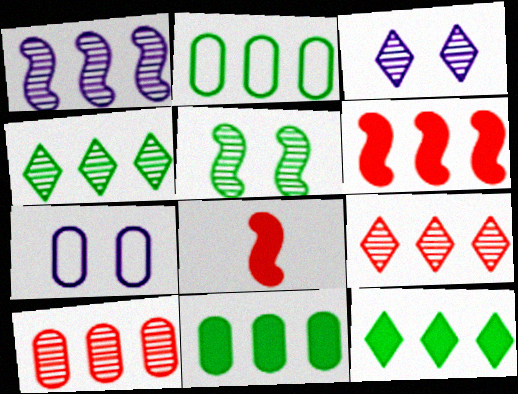[[1, 4, 10], 
[2, 3, 8], 
[4, 7, 8]]